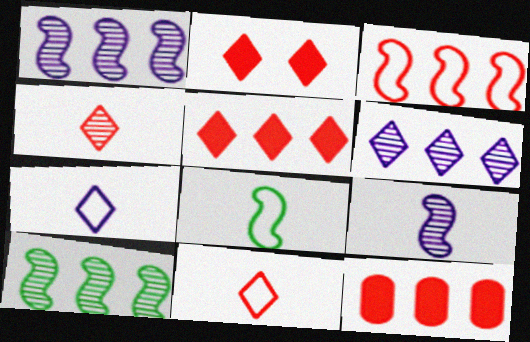[]